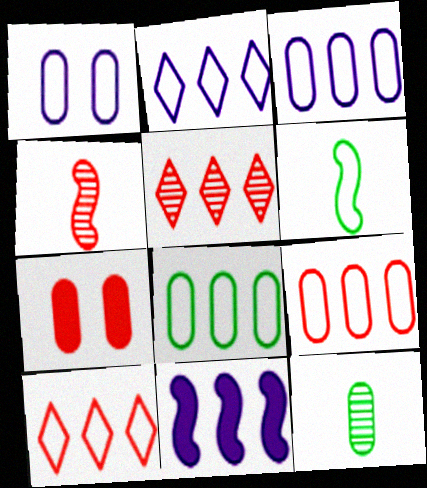[[1, 6, 10], 
[3, 7, 12], 
[3, 8, 9], 
[4, 7, 10], 
[5, 8, 11]]